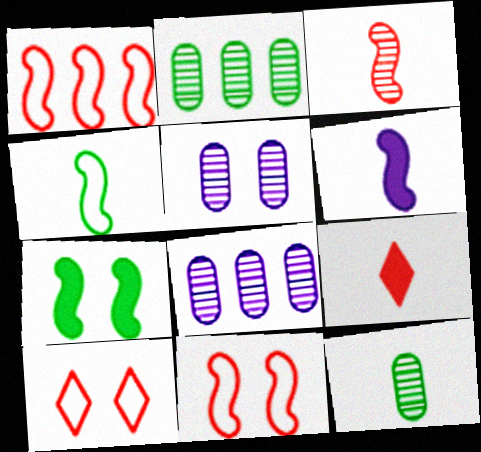[[2, 6, 10], 
[3, 4, 6], 
[5, 7, 10]]